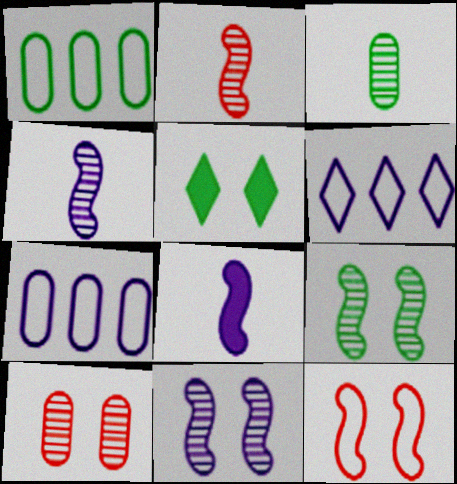[[2, 5, 7]]